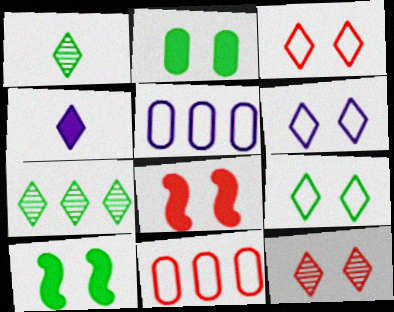[[1, 5, 8], 
[3, 4, 7], 
[3, 6, 9]]